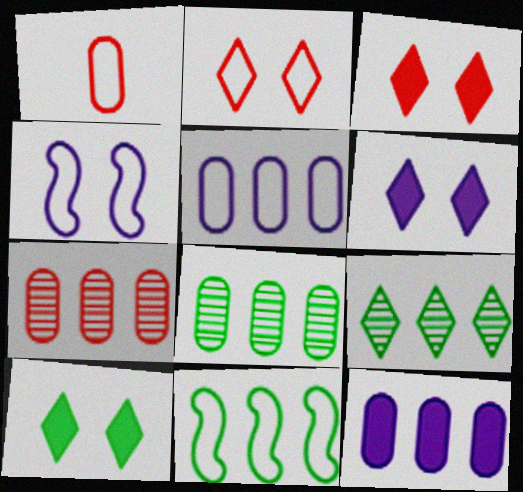[[3, 6, 10]]